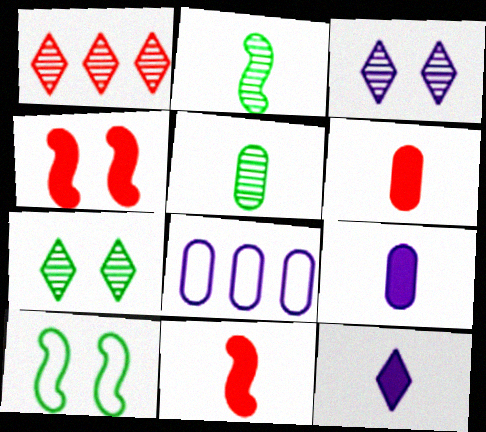[[1, 9, 10], 
[7, 8, 11]]